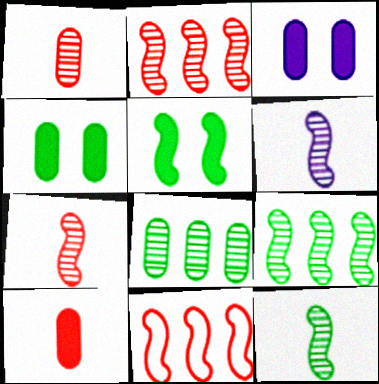[[5, 6, 11], 
[6, 7, 12]]